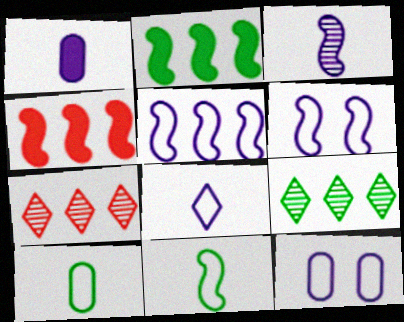[[1, 3, 8], 
[5, 8, 12]]